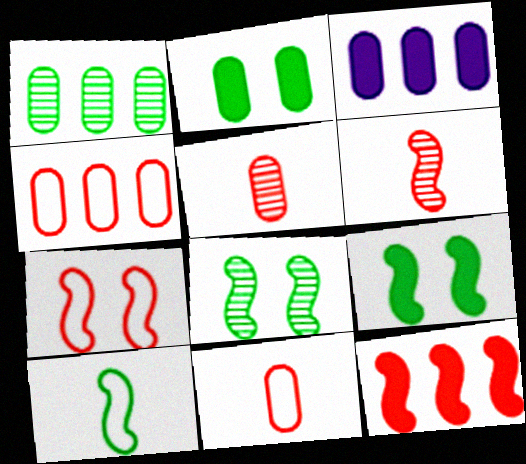[[1, 3, 4], 
[6, 7, 12]]